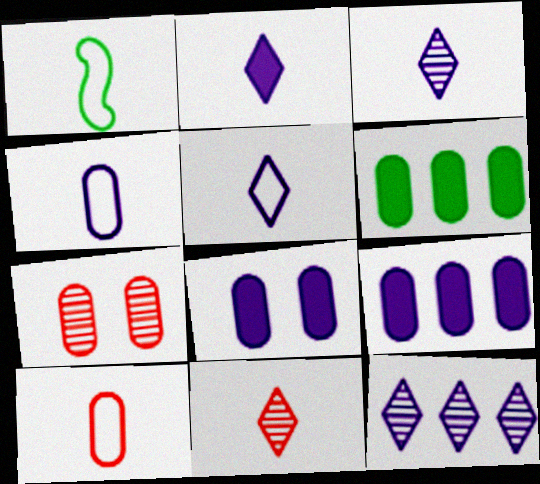[[1, 5, 10], 
[2, 3, 5], 
[4, 6, 7]]